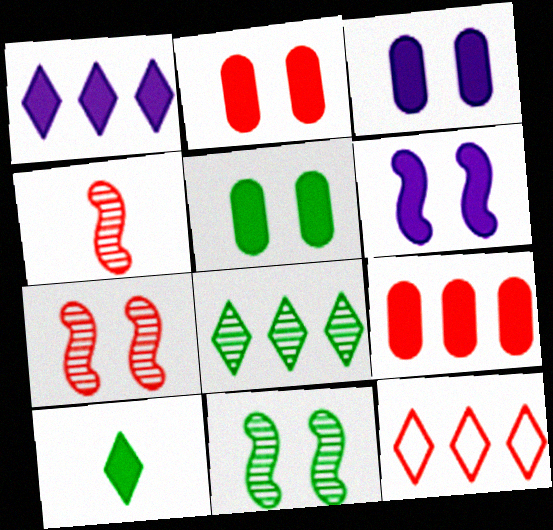[[1, 8, 12], 
[2, 3, 5], 
[2, 4, 12], 
[6, 9, 10]]